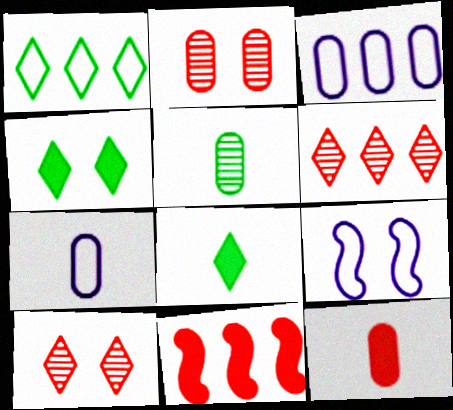[[2, 4, 9], 
[5, 7, 12]]